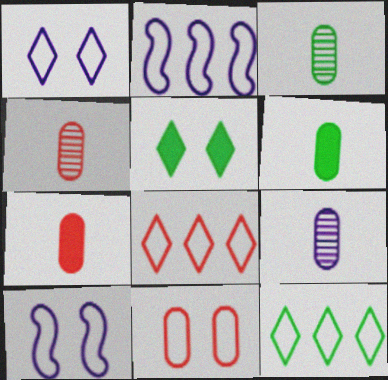[[2, 4, 5], 
[3, 4, 9]]